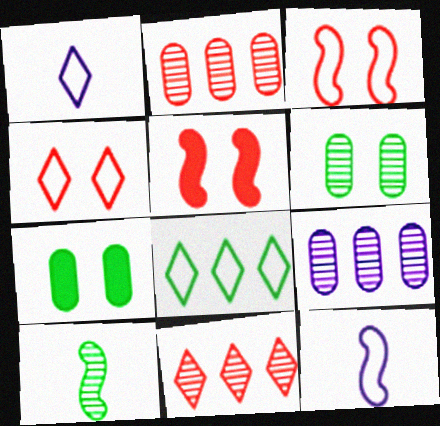[[1, 4, 8], 
[7, 8, 10], 
[7, 11, 12]]